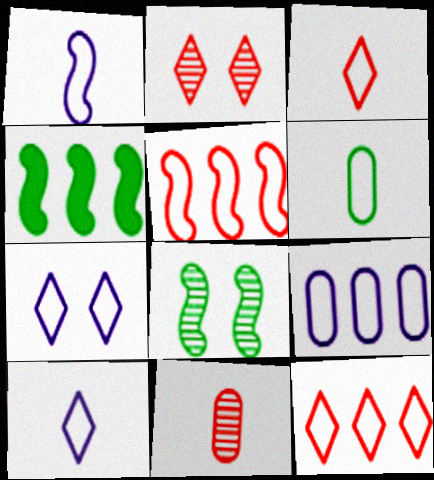[[1, 3, 6], 
[1, 7, 9], 
[4, 7, 11], 
[5, 6, 7]]